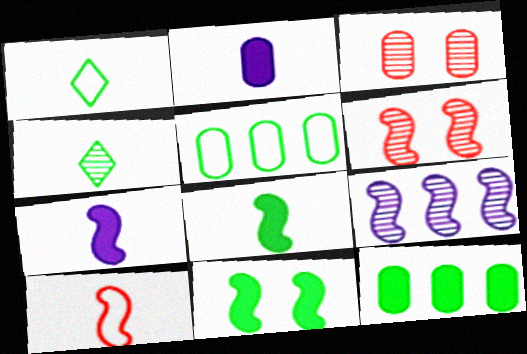[[2, 3, 5], 
[2, 4, 10], 
[3, 4, 9], 
[4, 5, 11], 
[9, 10, 11]]